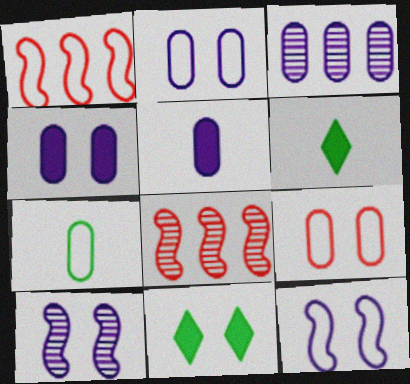[[2, 3, 5], 
[2, 6, 8], 
[9, 10, 11]]